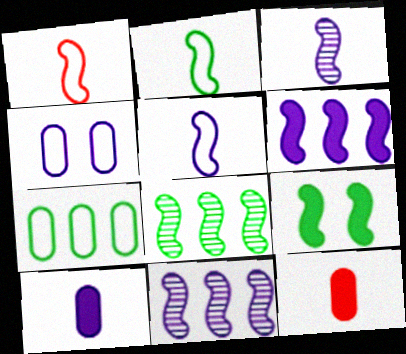[[1, 2, 5], 
[1, 9, 11], 
[2, 8, 9]]